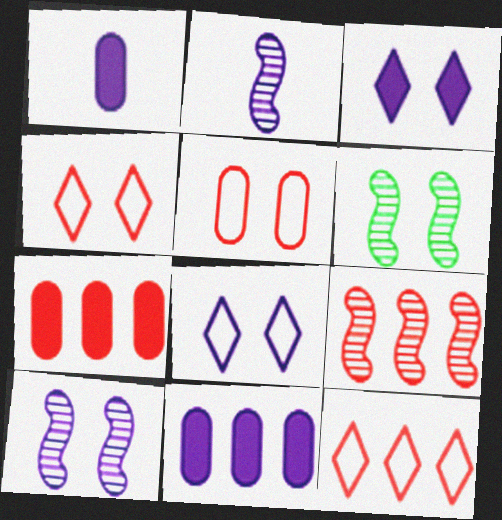[[1, 6, 12], 
[2, 6, 9], 
[2, 8, 11], 
[3, 5, 6], 
[7, 9, 12]]